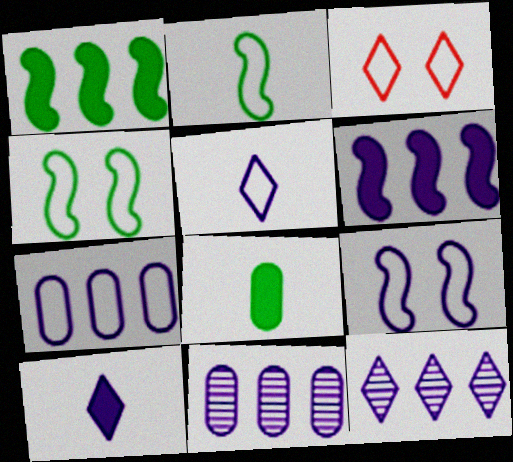[[2, 3, 7], 
[5, 7, 9], 
[6, 7, 12], 
[9, 10, 11]]